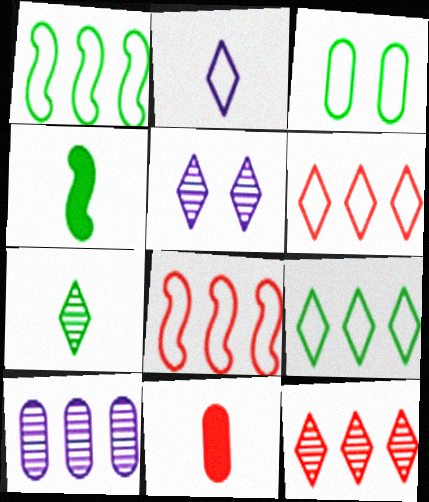[[1, 5, 11], 
[2, 3, 8], 
[3, 10, 11], 
[5, 7, 12]]